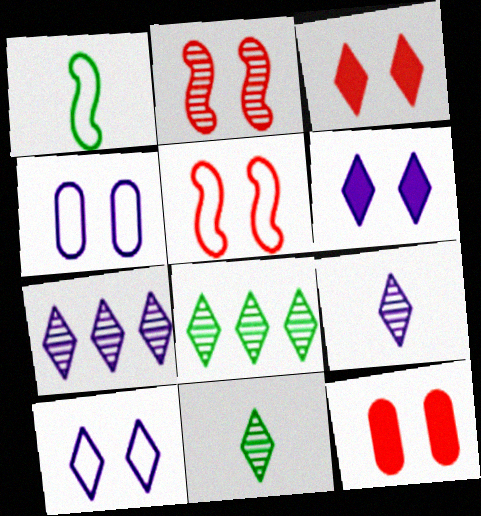[[1, 7, 12]]